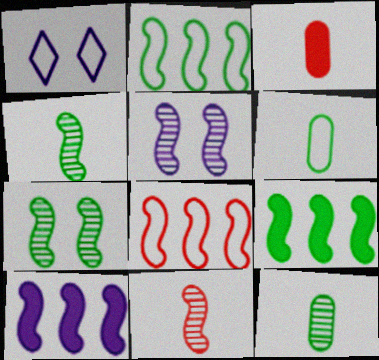[[1, 6, 8]]